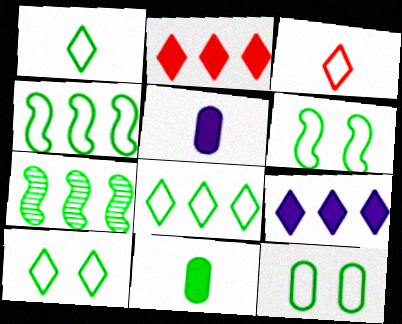[[1, 4, 12], 
[1, 8, 10], 
[6, 10, 12], 
[7, 10, 11]]